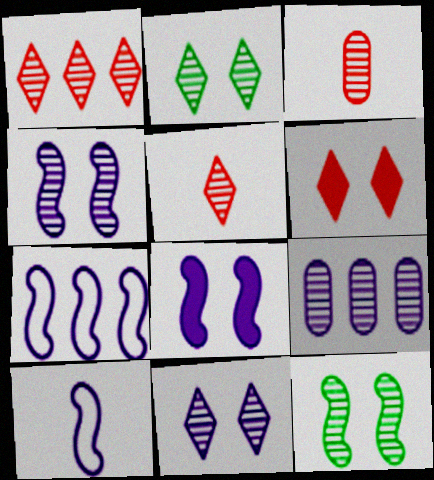[[5, 9, 12]]